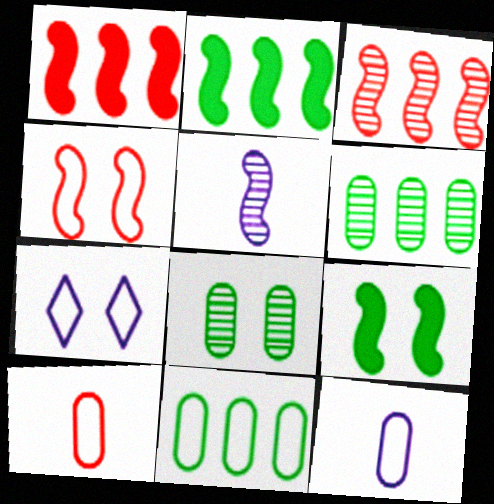[[2, 4, 5]]